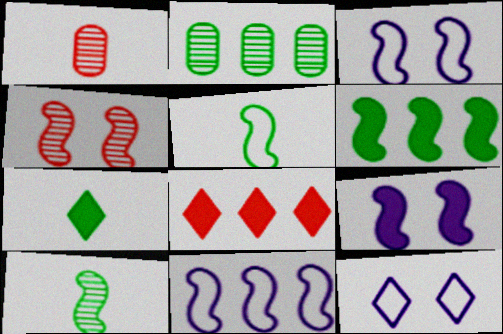[[1, 6, 12], 
[2, 8, 11]]